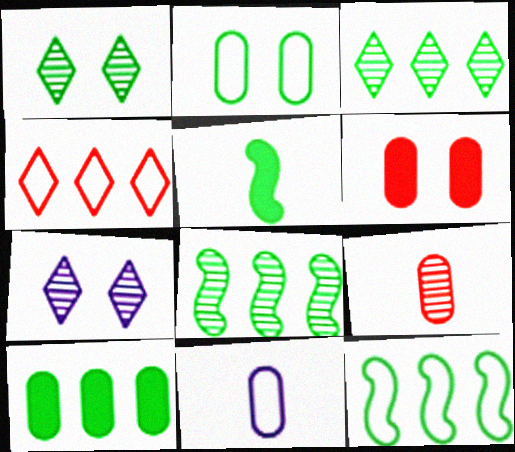[[2, 3, 5], 
[3, 10, 12], 
[7, 8, 9]]